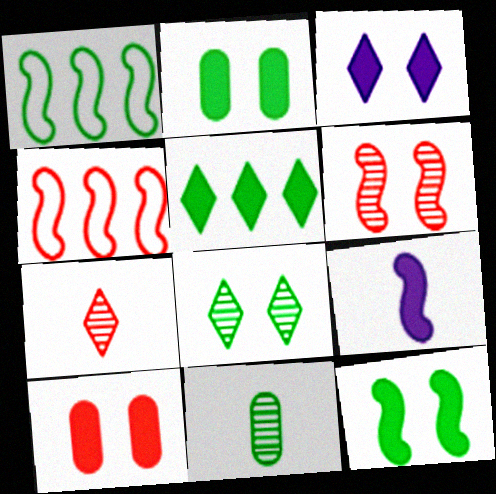[[1, 6, 9], 
[3, 4, 11], 
[3, 10, 12], 
[4, 7, 10], 
[5, 9, 10]]